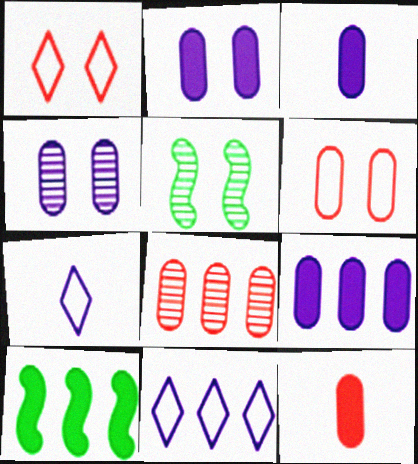[[1, 2, 5], 
[2, 3, 9], 
[5, 11, 12], 
[6, 8, 12], 
[8, 10, 11]]